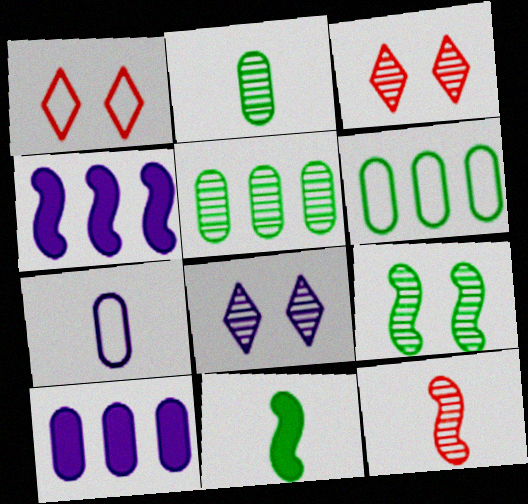[[1, 2, 4], 
[4, 7, 8], 
[5, 8, 12]]